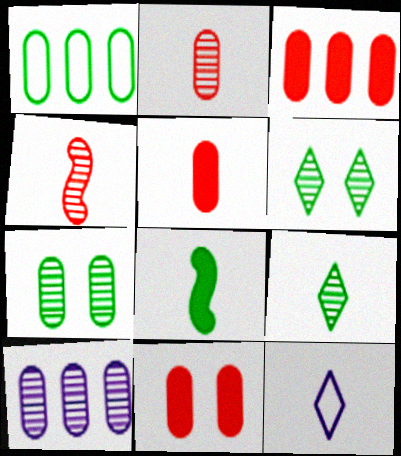[[1, 3, 10], 
[1, 6, 8], 
[2, 7, 10], 
[2, 8, 12], 
[3, 5, 11], 
[4, 6, 10]]